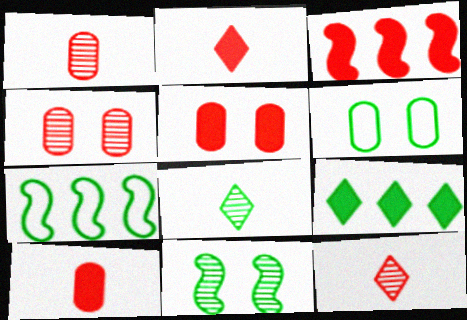[[2, 3, 5]]